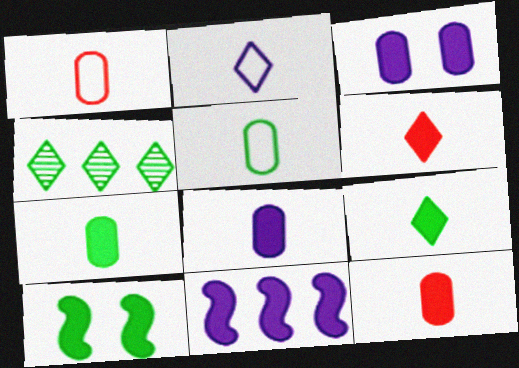[[4, 5, 10], 
[7, 8, 12]]